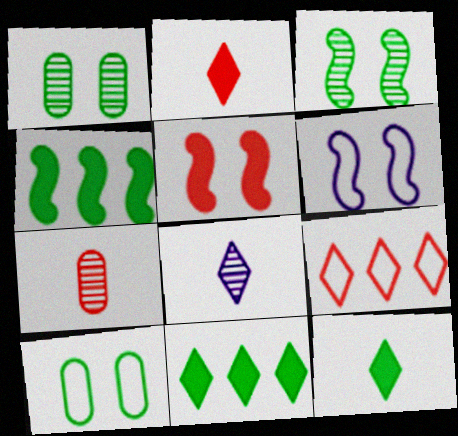[[3, 5, 6], 
[5, 7, 9], 
[6, 7, 11]]